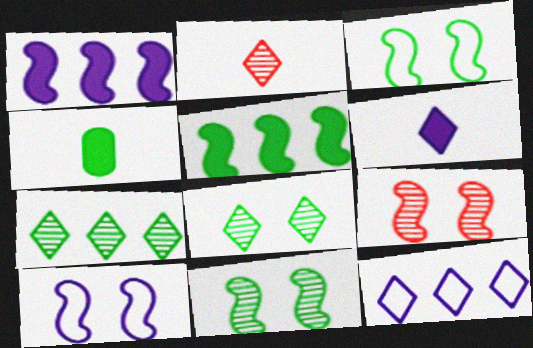[[3, 4, 7], 
[4, 9, 12]]